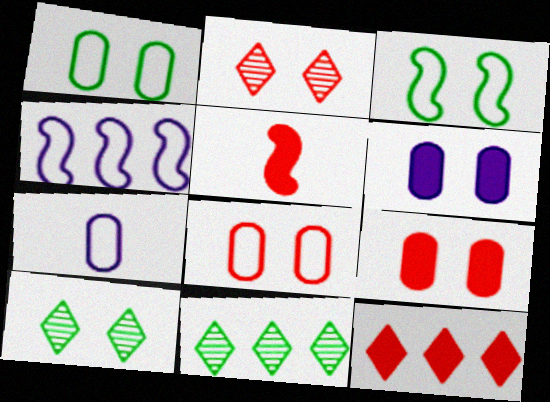[[2, 3, 6], 
[5, 9, 12]]